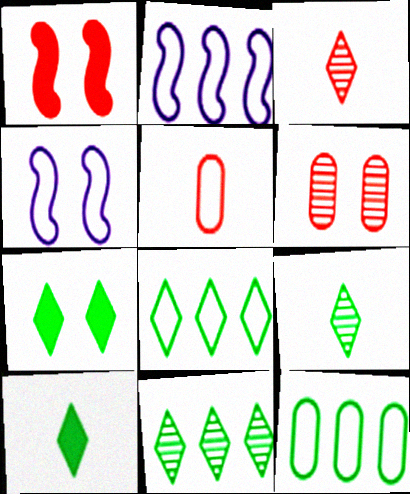[[2, 6, 10], 
[4, 5, 8], 
[4, 6, 7], 
[7, 8, 9]]